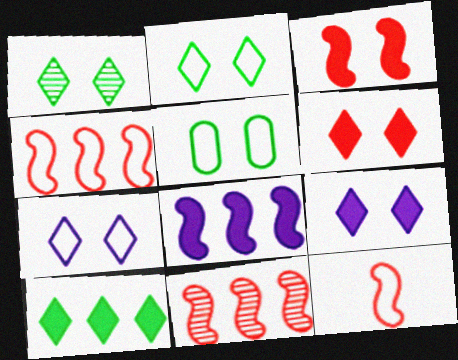[[1, 6, 7], 
[3, 11, 12]]